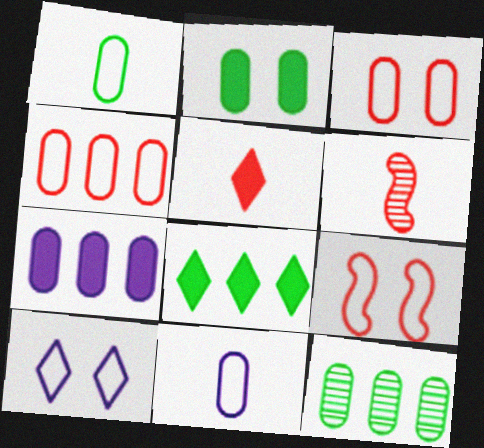[[1, 2, 12], 
[4, 7, 12]]